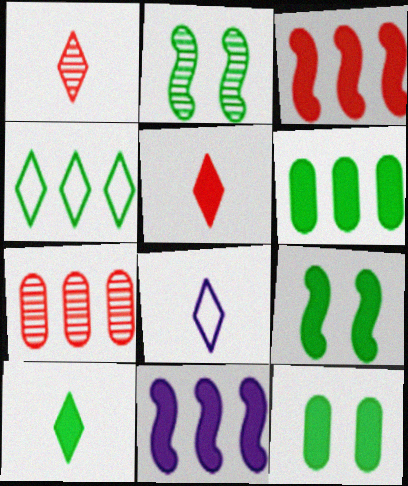[[1, 8, 10], 
[4, 7, 11], 
[5, 11, 12], 
[6, 9, 10], 
[7, 8, 9]]